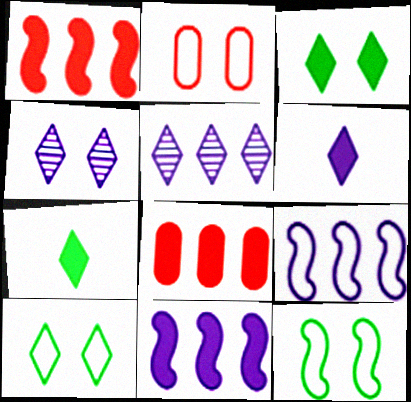[]